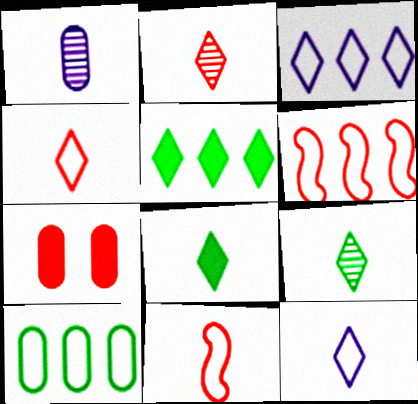[[1, 7, 10], 
[1, 8, 11], 
[2, 6, 7], 
[2, 8, 12], 
[3, 6, 10]]